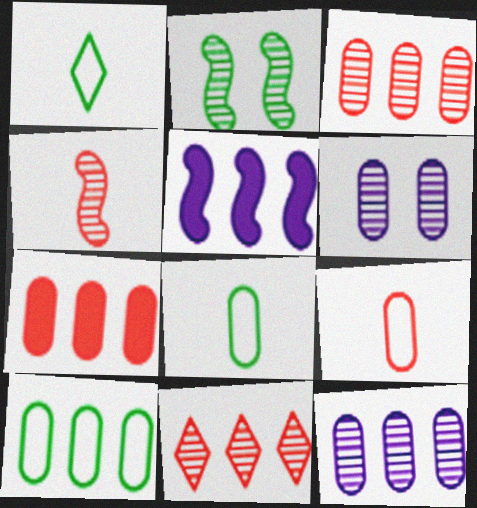[[5, 10, 11], 
[6, 7, 8], 
[7, 10, 12]]